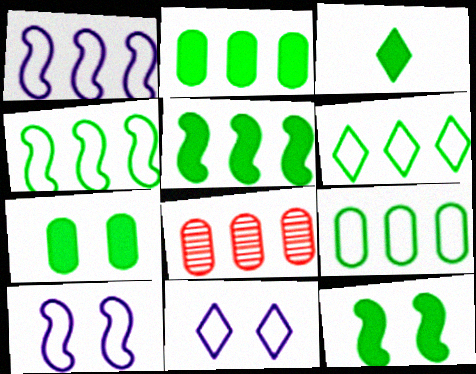[[2, 3, 12], 
[3, 5, 7], 
[3, 8, 10], 
[4, 6, 9]]